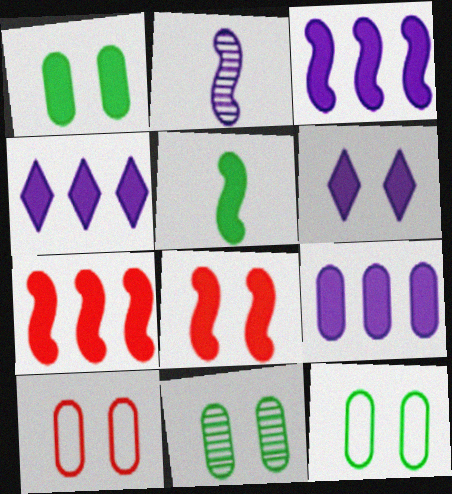[[1, 6, 8], 
[1, 11, 12], 
[3, 4, 9], 
[3, 5, 8]]